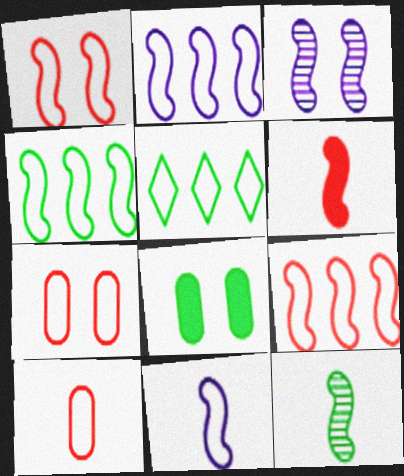[[1, 4, 11], 
[2, 4, 9], 
[3, 4, 6], 
[5, 7, 11], 
[5, 8, 12], 
[6, 11, 12]]